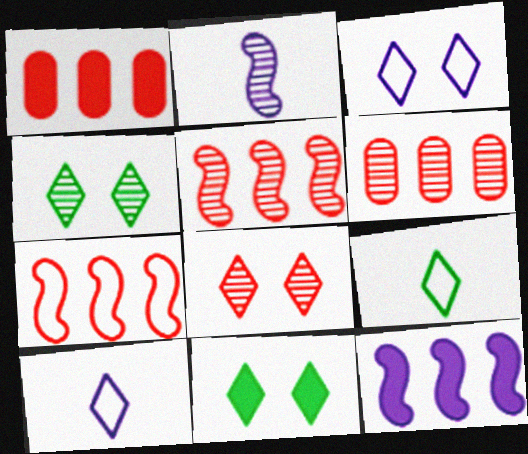[[2, 4, 6], 
[3, 8, 11]]